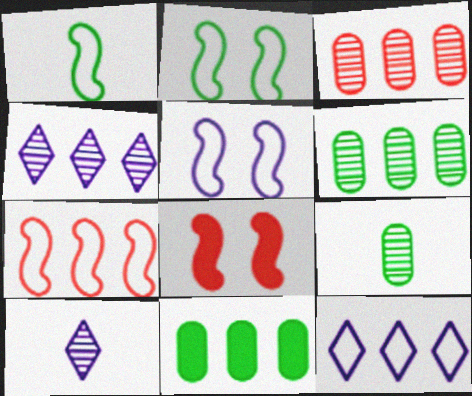[[1, 5, 7], 
[4, 7, 11], 
[8, 9, 12]]